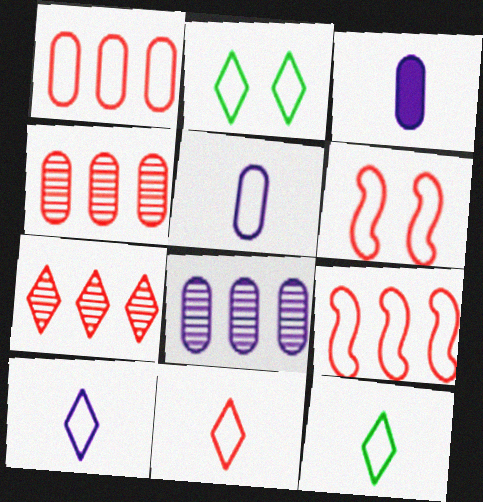[[1, 6, 11], 
[2, 5, 9], 
[10, 11, 12]]